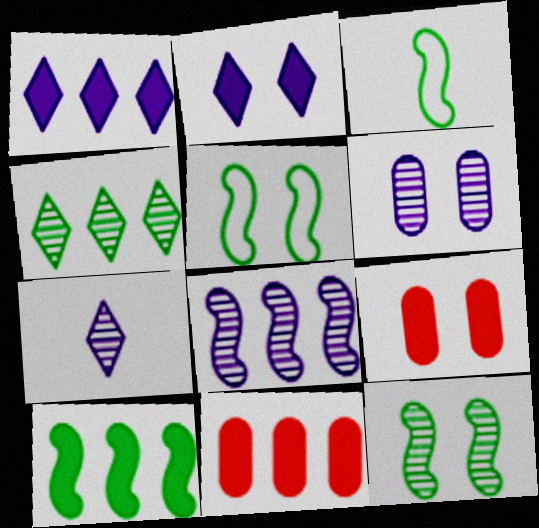[[1, 10, 11], 
[3, 10, 12], 
[5, 7, 11], 
[6, 7, 8]]